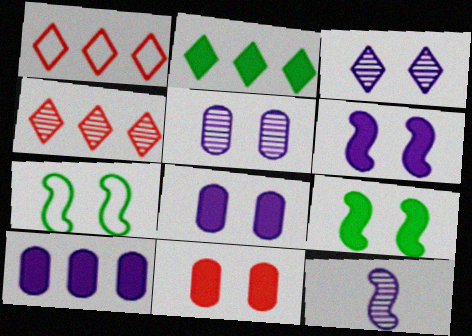[[3, 7, 11]]